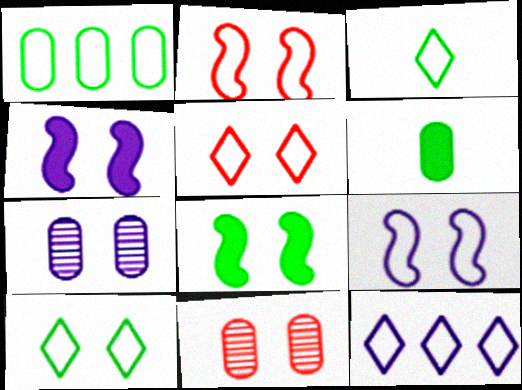[[3, 5, 12], 
[4, 10, 11], 
[5, 7, 8]]